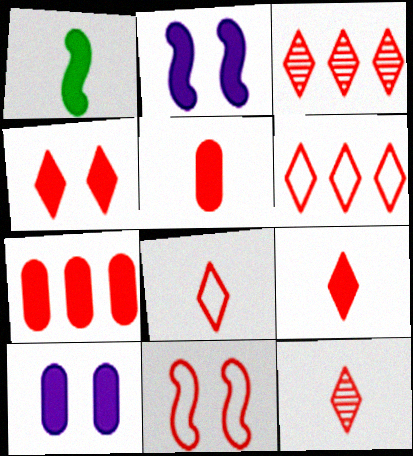[[3, 4, 8], 
[3, 5, 11], 
[4, 6, 12], 
[7, 11, 12], 
[8, 9, 12]]